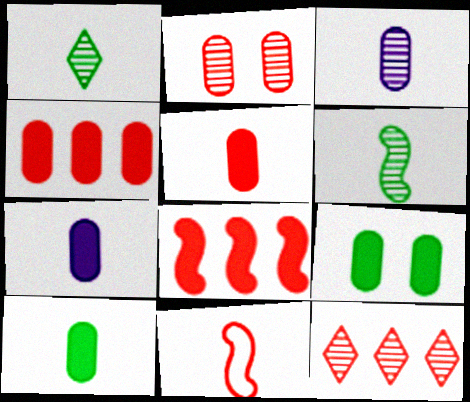[[1, 7, 11], 
[4, 7, 9], 
[5, 7, 10]]